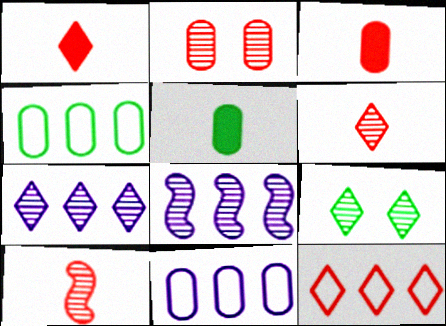[[2, 5, 11], 
[6, 7, 9]]